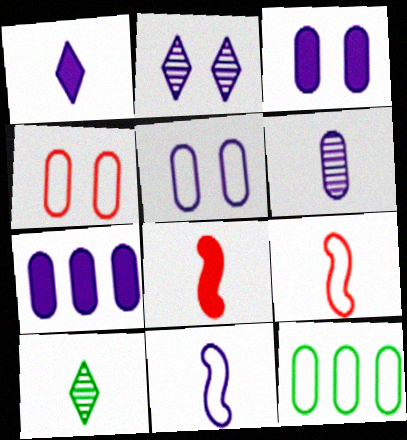[[1, 6, 11], 
[2, 7, 11], 
[2, 8, 12], 
[5, 6, 7]]